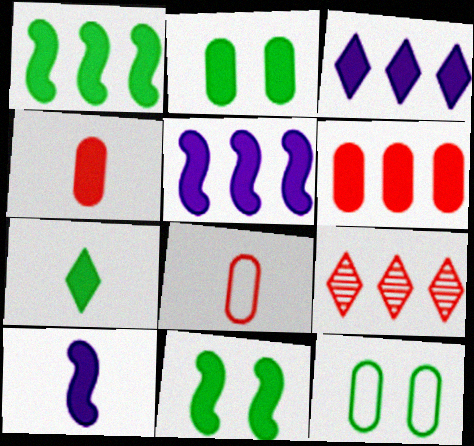[[1, 2, 7], 
[1, 3, 6], 
[3, 4, 11], 
[4, 7, 10], 
[9, 10, 12]]